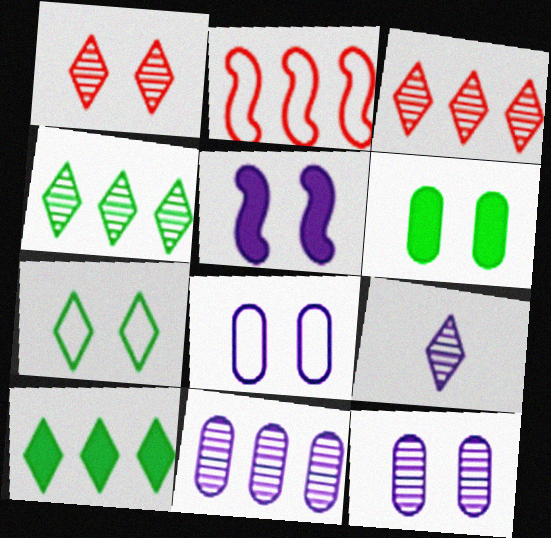[[1, 4, 9], 
[2, 6, 9], 
[2, 10, 11]]